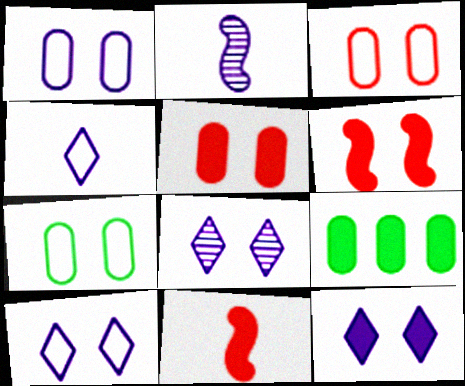[[1, 3, 7], 
[6, 7, 8], 
[8, 10, 12], 
[9, 11, 12]]